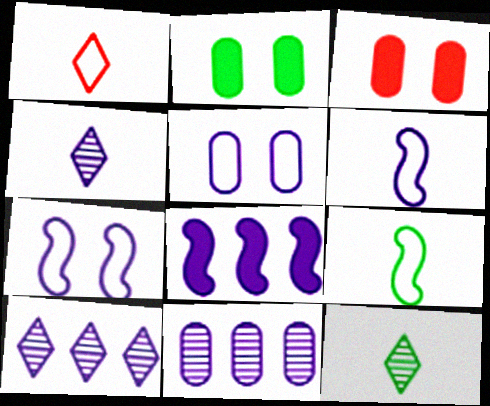[[3, 9, 10], 
[4, 5, 8]]